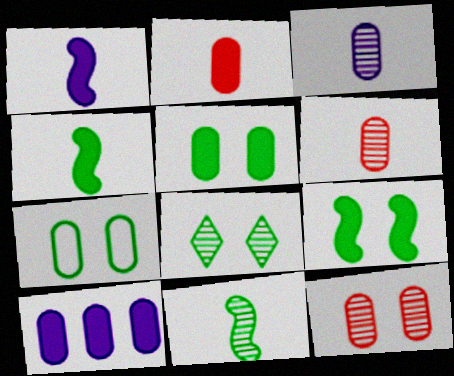[[2, 5, 10], 
[6, 7, 10], 
[7, 8, 9]]